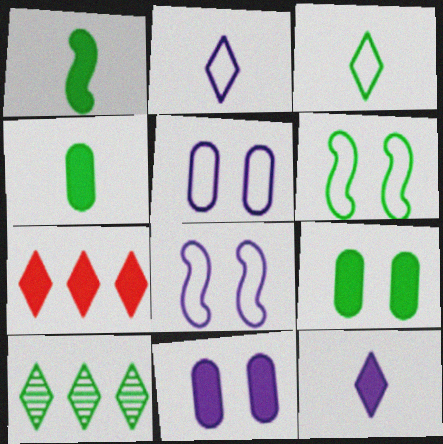[[1, 7, 11], 
[4, 6, 10]]